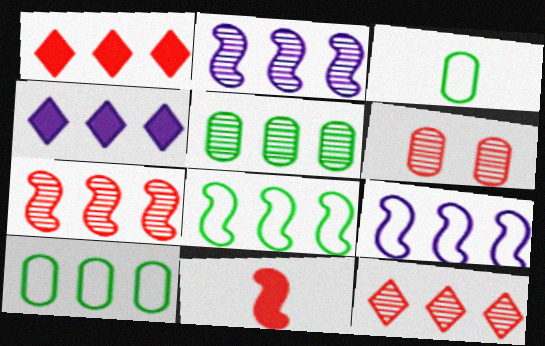[[1, 2, 10], 
[1, 5, 9], 
[2, 5, 12], 
[4, 7, 10]]